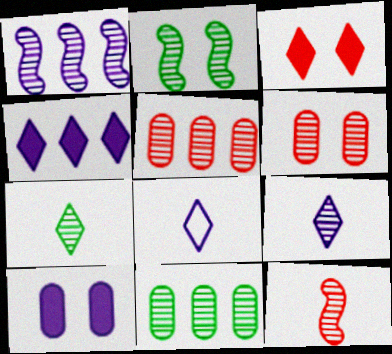[[1, 2, 12], 
[1, 6, 7], 
[1, 8, 10], 
[2, 5, 9], 
[2, 7, 11]]